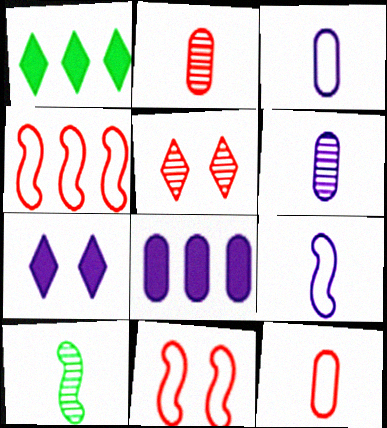[[1, 6, 11]]